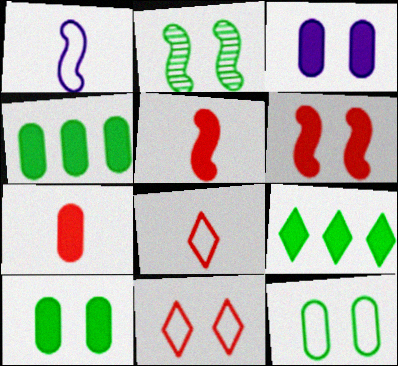[[2, 3, 11], 
[3, 4, 7], 
[3, 5, 9]]